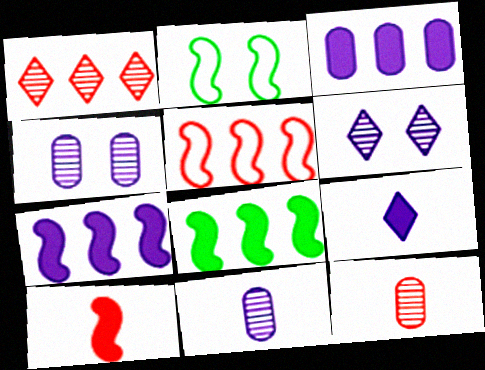[]